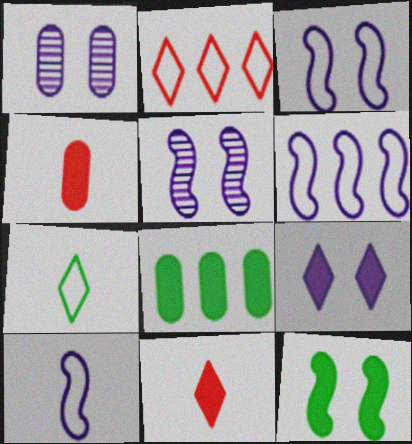[[1, 3, 9], 
[3, 6, 10]]